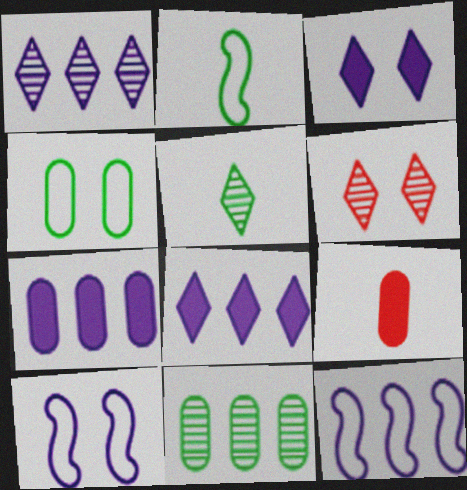[[1, 5, 6], 
[1, 7, 12], 
[2, 6, 7]]